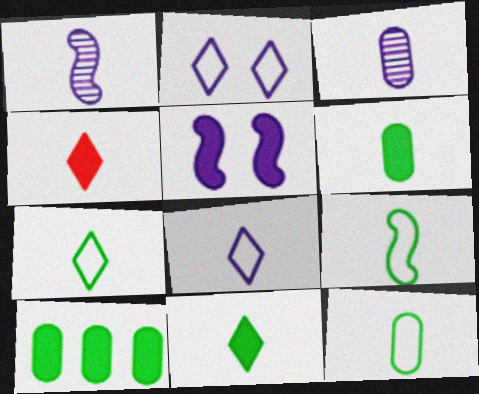[[1, 4, 12], 
[3, 4, 9], 
[4, 5, 10], 
[7, 9, 12]]